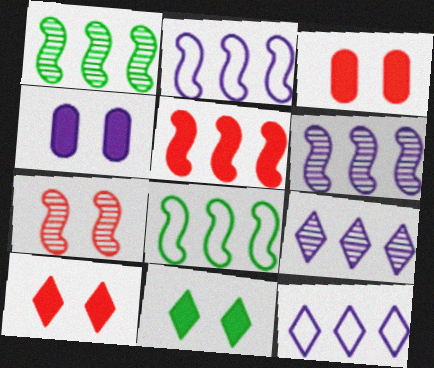[[1, 2, 5], 
[5, 6, 8]]